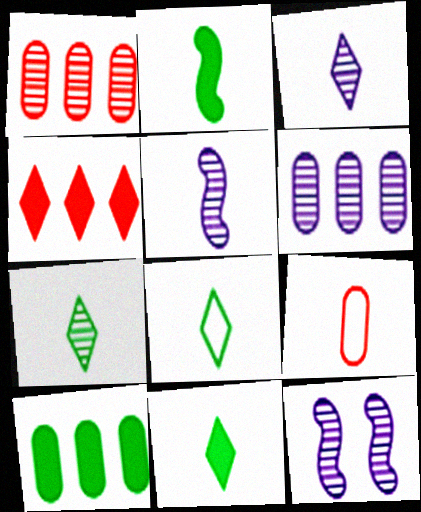[[1, 7, 12], 
[2, 3, 9], 
[3, 6, 12], 
[5, 9, 11], 
[7, 8, 11]]